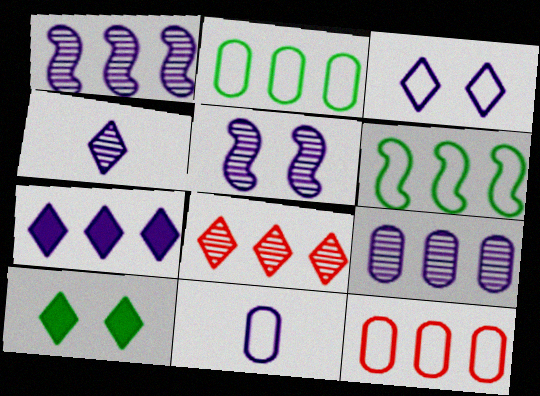[[3, 4, 7], 
[4, 5, 9], 
[5, 7, 11]]